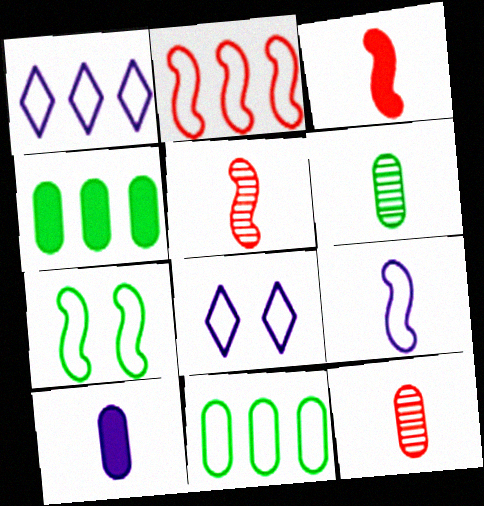[[1, 2, 11], 
[2, 7, 9], 
[4, 5, 8]]